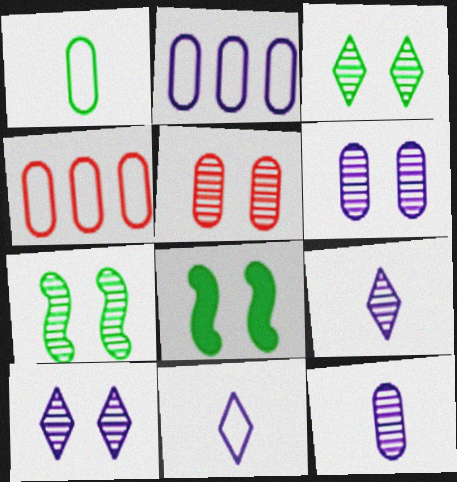[[4, 8, 9], 
[5, 7, 10]]